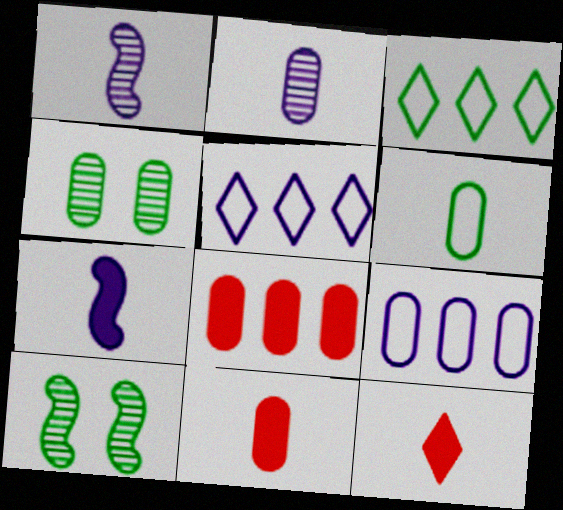[[1, 6, 12], 
[2, 6, 11], 
[4, 9, 11], 
[5, 10, 11], 
[9, 10, 12]]